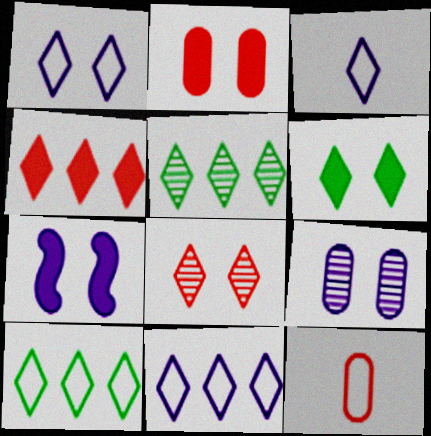[[1, 3, 11], 
[1, 6, 8], 
[1, 7, 9], 
[2, 6, 7], 
[4, 5, 11], 
[5, 7, 12]]